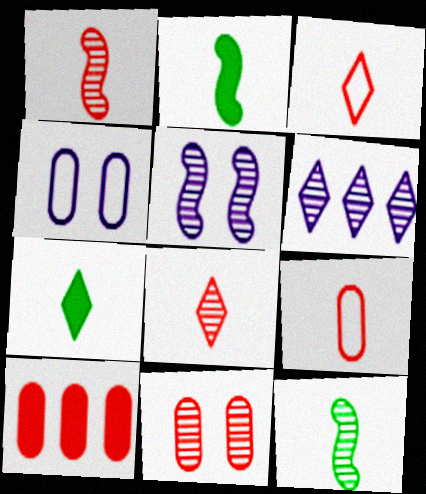[[6, 11, 12], 
[9, 10, 11]]